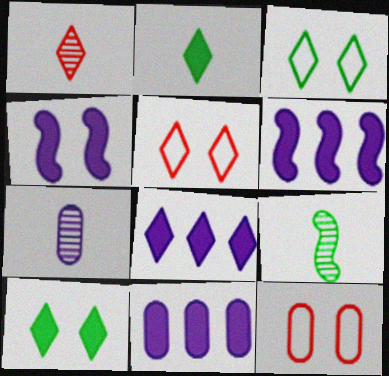[[1, 3, 8], 
[1, 7, 9], 
[5, 9, 11], 
[6, 8, 11], 
[8, 9, 12]]